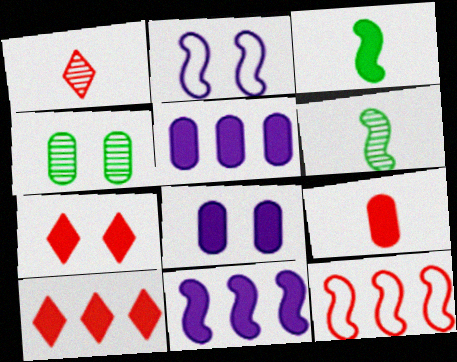[[2, 4, 7], 
[3, 5, 7], 
[3, 8, 10]]